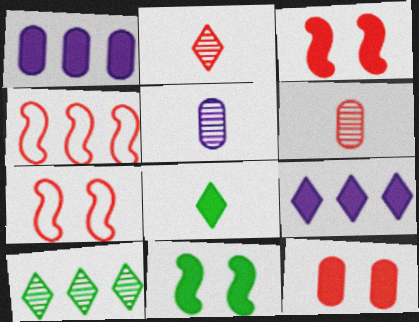[[1, 3, 8], 
[1, 4, 10], 
[2, 4, 12]]